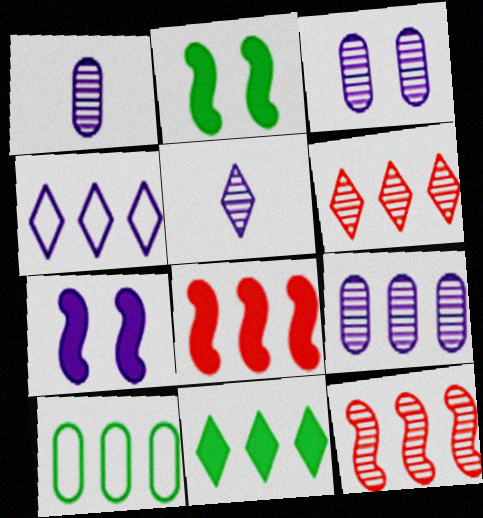[[1, 3, 9], 
[1, 4, 7], 
[4, 6, 11]]